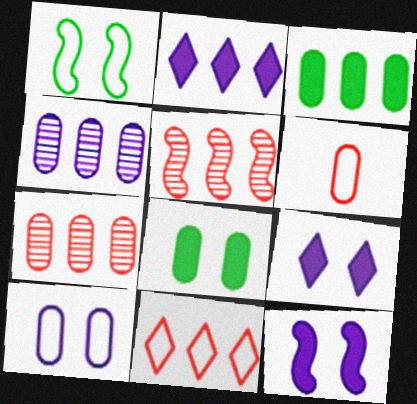[[4, 6, 8]]